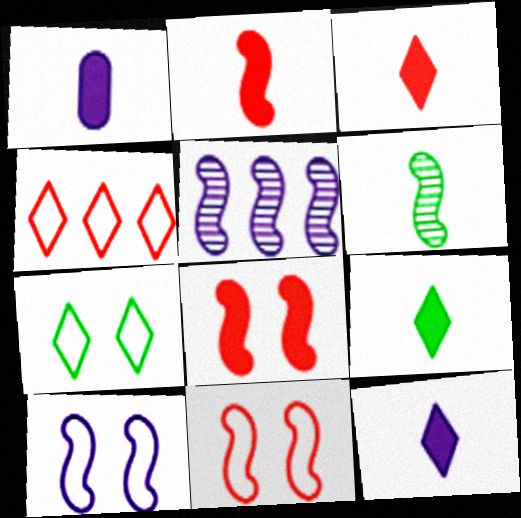[[1, 2, 9], 
[3, 9, 12]]